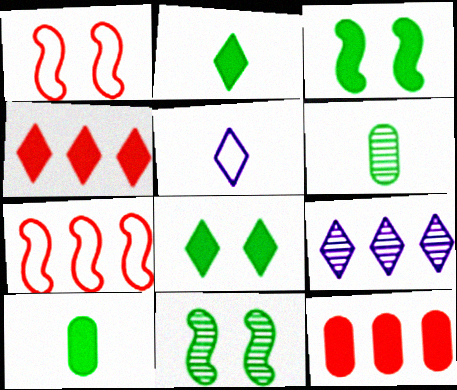[[1, 9, 10], 
[5, 11, 12]]